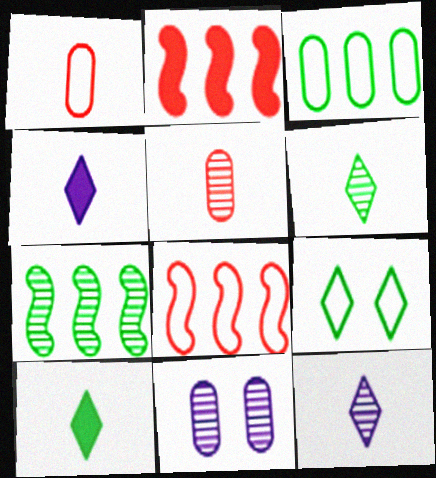[[8, 10, 11]]